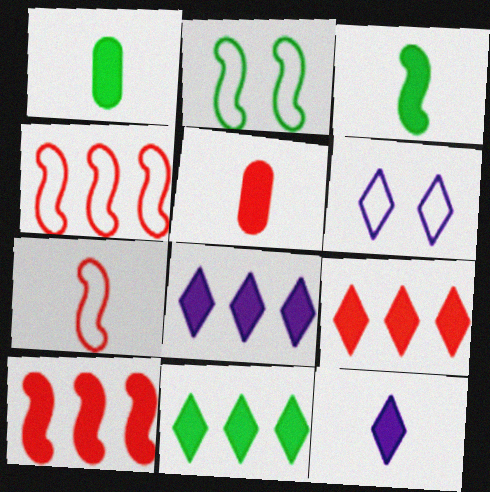[[3, 5, 12], 
[8, 9, 11]]